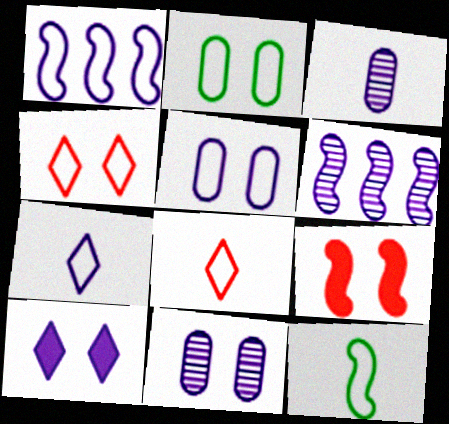[[1, 2, 8], 
[1, 3, 10], 
[1, 5, 7], 
[6, 9, 12]]